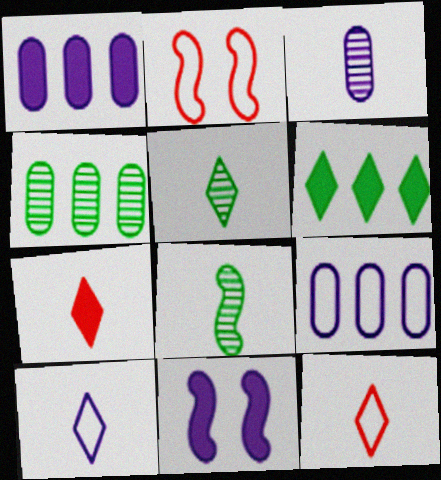[[1, 2, 5], 
[2, 3, 6], 
[4, 11, 12], 
[5, 7, 10]]